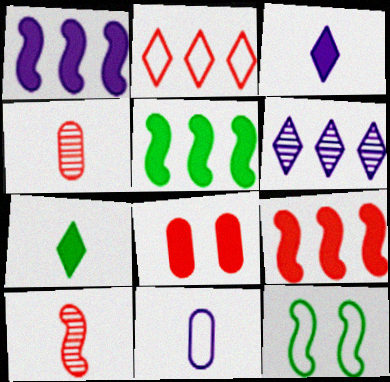[[1, 5, 9], 
[1, 7, 8], 
[1, 10, 12], 
[2, 8, 10], 
[2, 11, 12], 
[3, 5, 8], 
[7, 10, 11]]